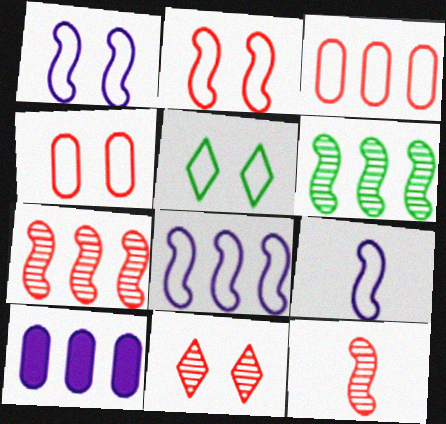[[1, 4, 5], 
[1, 8, 9], 
[3, 5, 9], 
[5, 10, 12]]